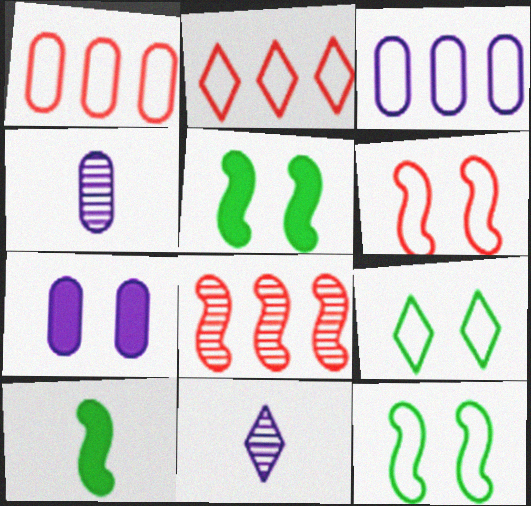[[1, 5, 11], 
[2, 4, 5], 
[3, 4, 7]]